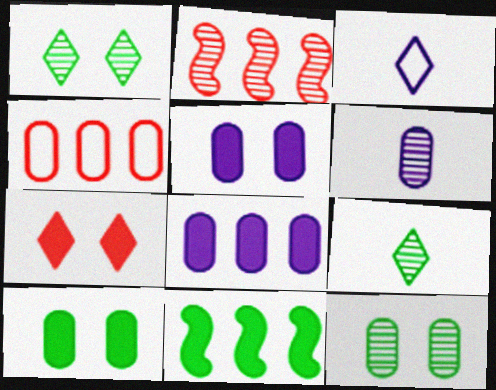[[1, 2, 6], 
[2, 3, 10], 
[4, 6, 10]]